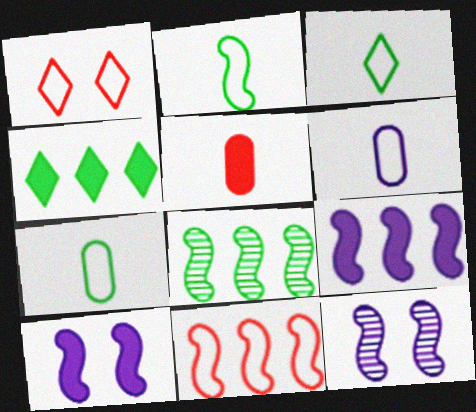[[2, 3, 7], 
[4, 5, 10], 
[8, 9, 11]]